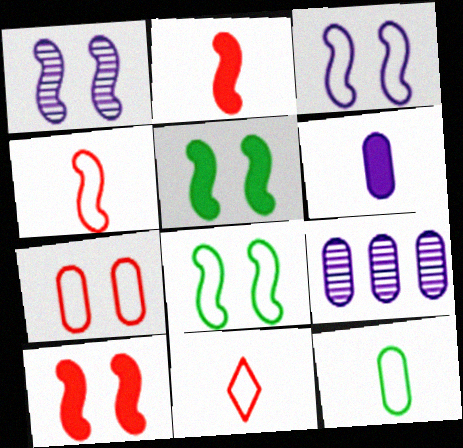[[1, 8, 10], 
[5, 9, 11]]